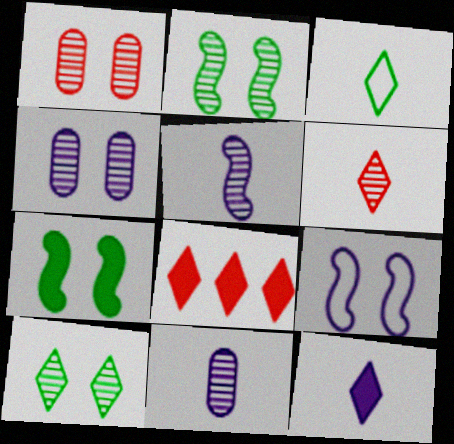[[3, 6, 12]]